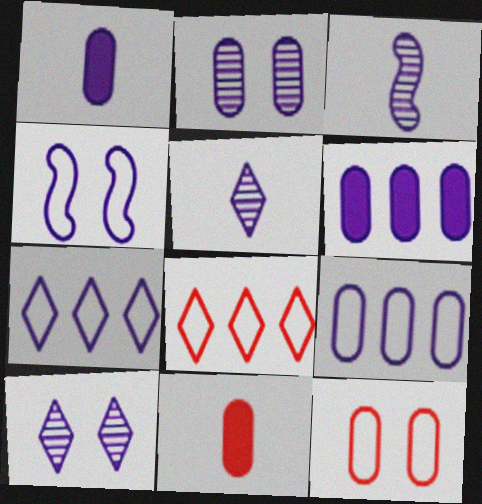[[1, 2, 9], 
[4, 5, 6]]